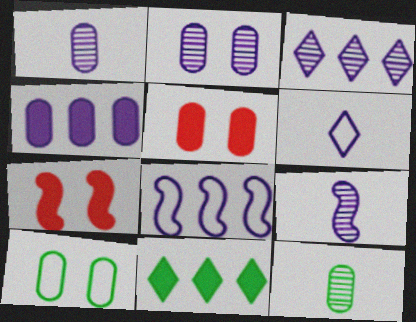[[2, 3, 9], 
[2, 5, 10], 
[3, 4, 8]]